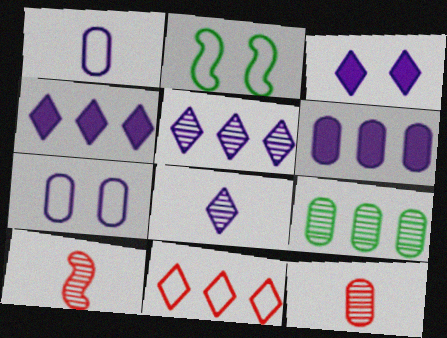[[1, 2, 11], 
[2, 4, 12]]